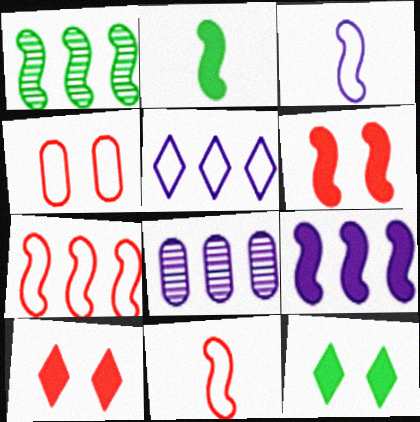[[1, 3, 6], 
[1, 7, 9], 
[2, 6, 9], 
[5, 8, 9], 
[8, 11, 12]]